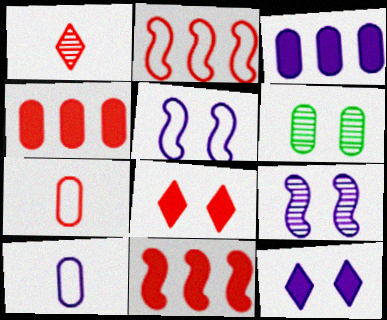[[3, 6, 7], 
[4, 6, 10], 
[5, 6, 8]]